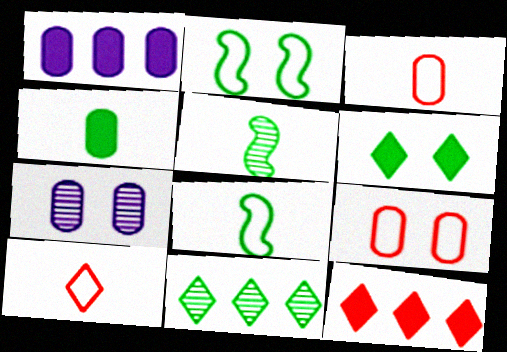[[2, 4, 11], 
[7, 8, 12]]